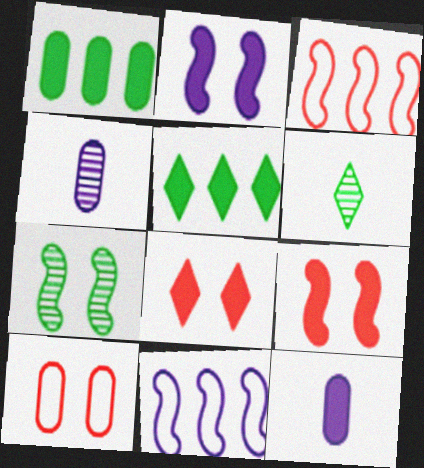[[1, 4, 10], 
[5, 9, 12]]